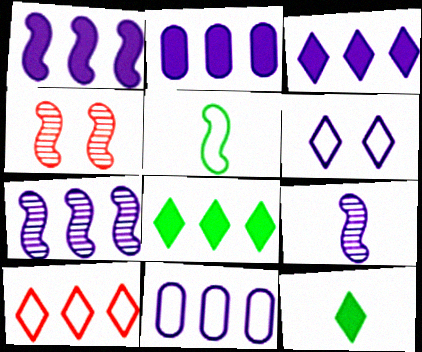[[1, 2, 3], 
[1, 4, 5], 
[2, 6, 9], 
[3, 7, 11], 
[4, 11, 12]]